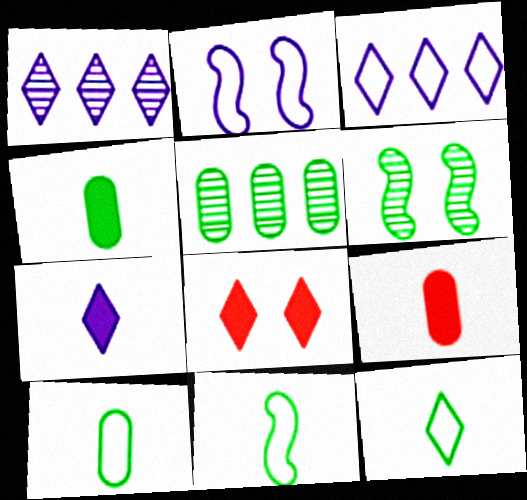[[1, 8, 12], 
[3, 6, 9], 
[10, 11, 12]]